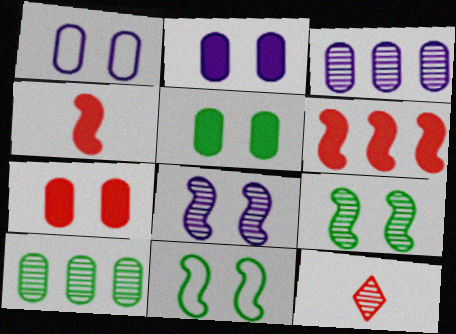[[2, 5, 7], 
[3, 9, 12], 
[8, 10, 12]]